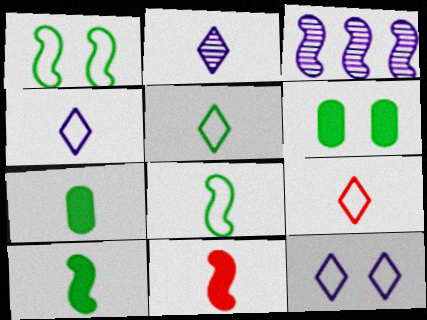[[1, 3, 11], 
[3, 6, 9], 
[4, 5, 9]]